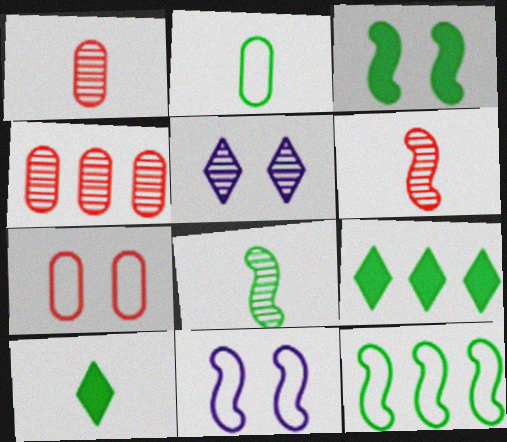[[1, 9, 11], 
[2, 8, 10], 
[3, 5, 7], 
[3, 8, 12], 
[4, 5, 8], 
[4, 10, 11]]